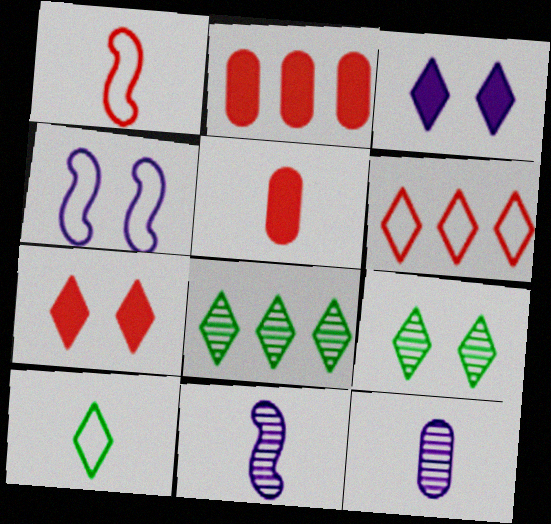[[4, 5, 8], 
[5, 10, 11]]